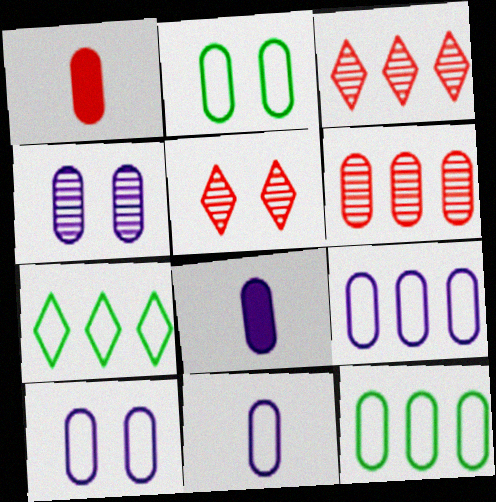[[1, 4, 12], 
[2, 6, 8], 
[4, 8, 9], 
[9, 10, 11]]